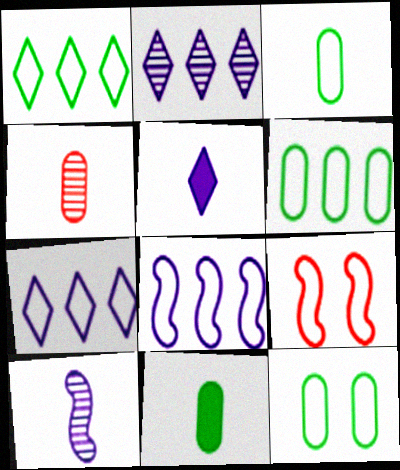[[2, 9, 11], 
[3, 6, 12], 
[3, 7, 9]]